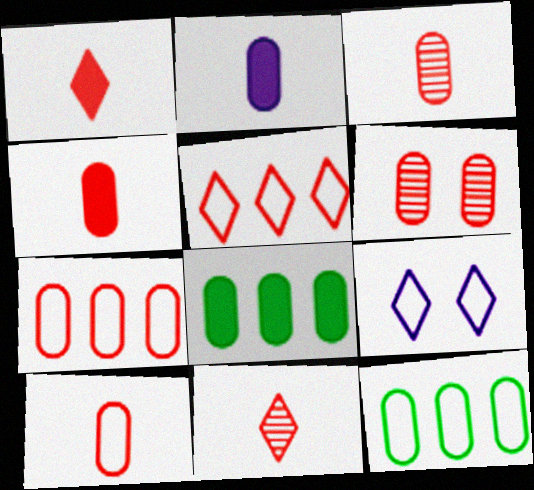[[2, 6, 12], 
[3, 4, 10], 
[4, 6, 7]]